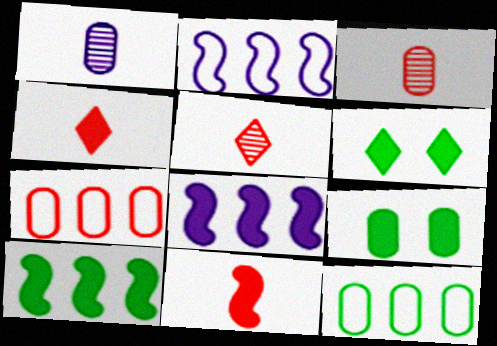[[1, 7, 9], 
[2, 3, 6], 
[2, 5, 9], 
[4, 8, 9]]